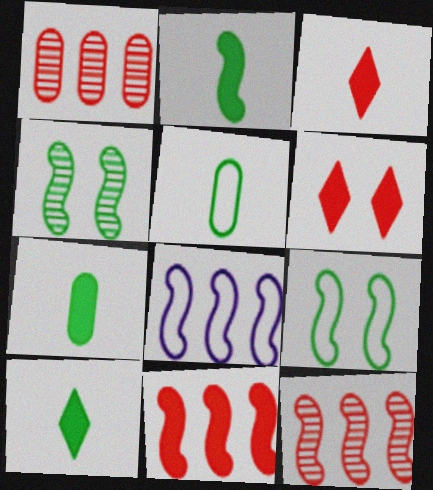[[2, 7, 10]]